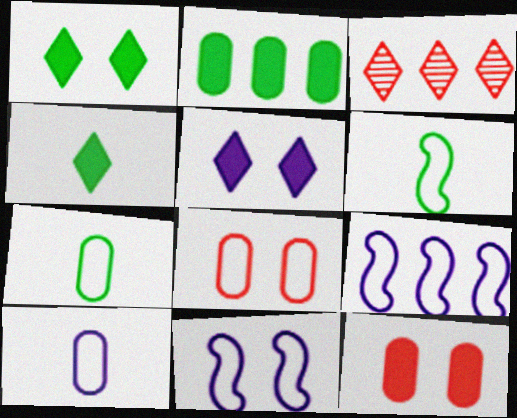[[2, 3, 9]]